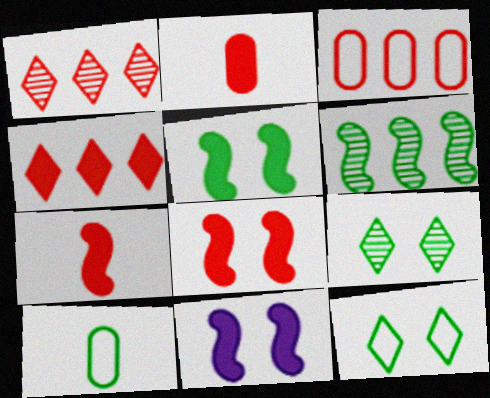[[1, 10, 11], 
[2, 4, 8], 
[5, 8, 11]]